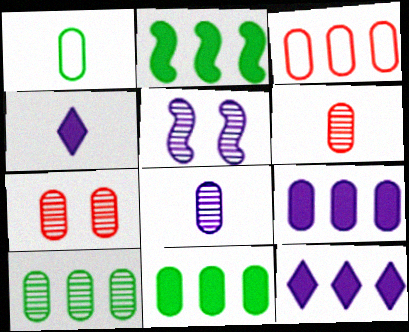[[1, 7, 9], 
[3, 9, 10], 
[7, 8, 10]]